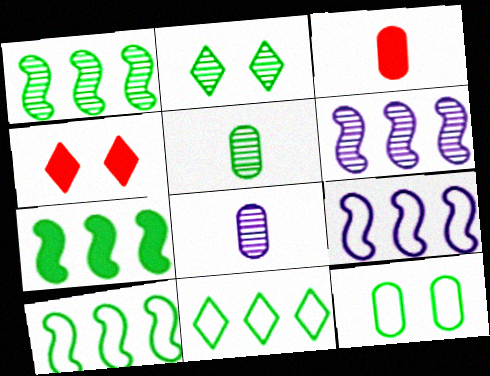[[1, 2, 5], 
[1, 7, 10], 
[2, 3, 9], 
[4, 5, 9], 
[4, 8, 10]]